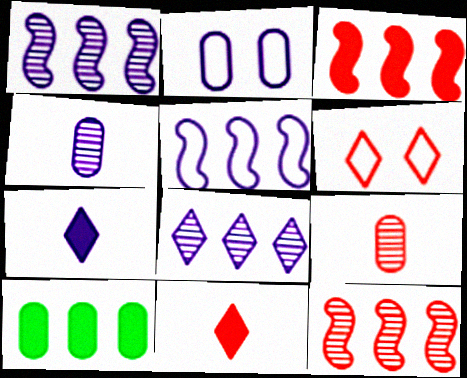[[1, 2, 7], 
[2, 9, 10], 
[3, 6, 9]]